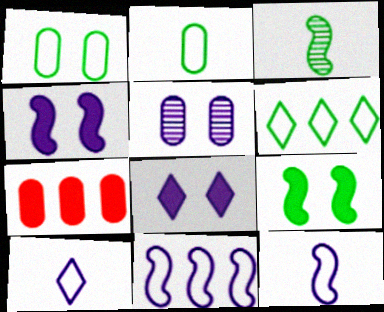[[2, 5, 7]]